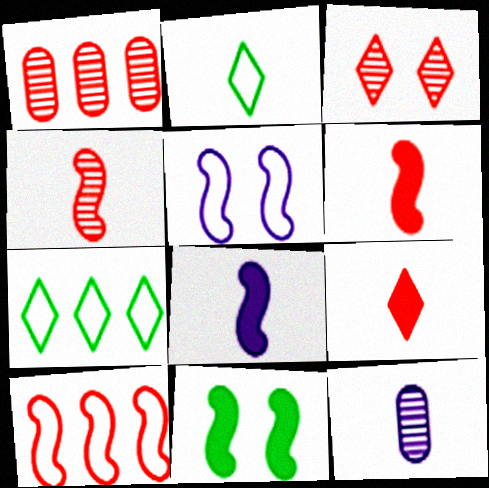[[1, 3, 4], 
[2, 6, 12]]